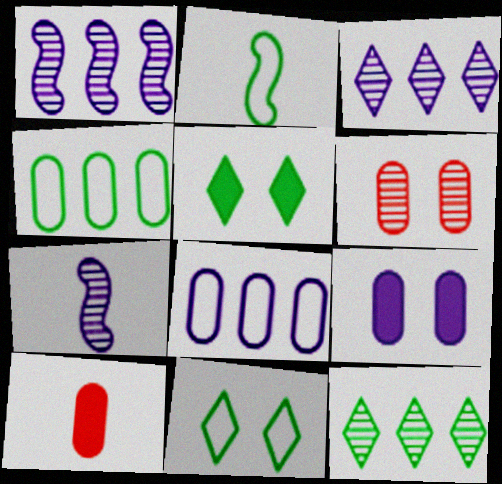[[1, 10, 11], 
[2, 4, 11], 
[6, 7, 12]]